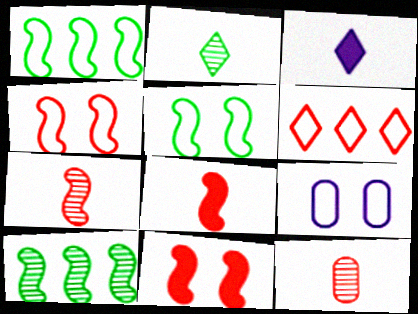[[6, 11, 12]]